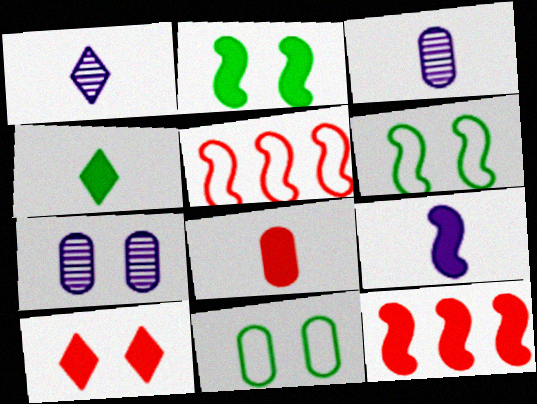[[1, 11, 12], 
[2, 9, 12], 
[4, 5, 7], 
[4, 8, 9], 
[6, 7, 10], 
[8, 10, 12]]